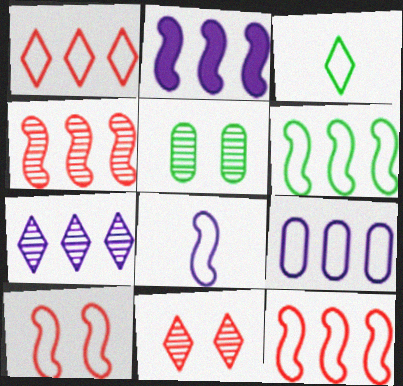[[1, 6, 9], 
[2, 4, 6], 
[2, 7, 9], 
[3, 9, 10], 
[6, 8, 10]]